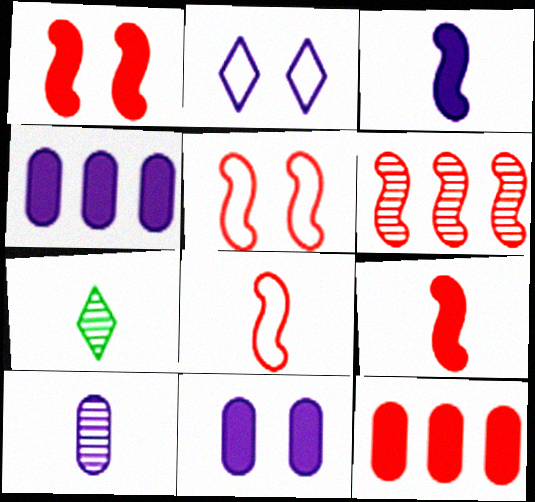[[1, 6, 8], 
[4, 5, 7], 
[5, 6, 9]]